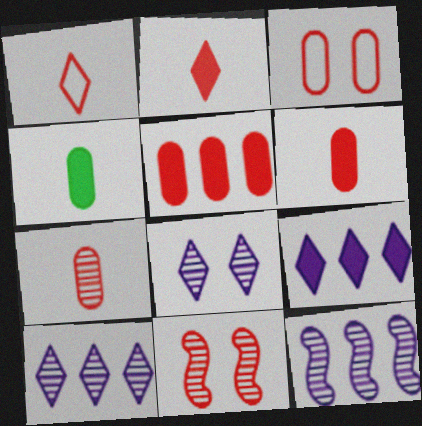[[1, 5, 11], 
[3, 5, 7]]